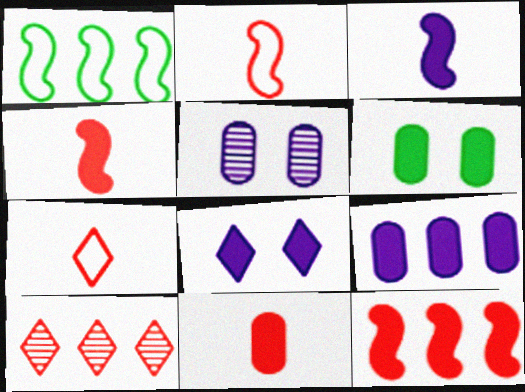[[1, 9, 10], 
[3, 8, 9], 
[6, 9, 11]]